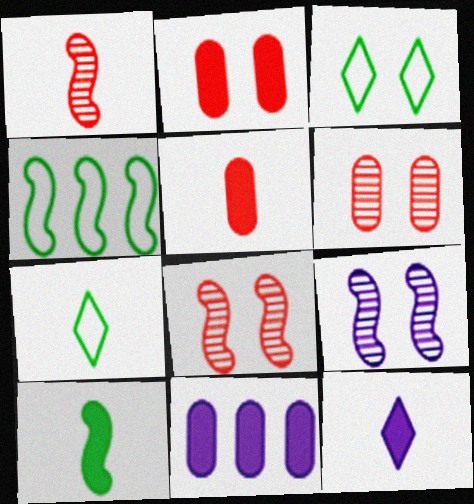[[1, 3, 11], 
[2, 3, 9], 
[4, 6, 12], 
[5, 10, 12], 
[7, 8, 11]]